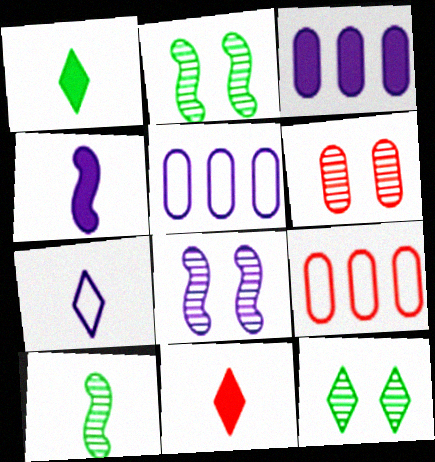[[1, 8, 9], 
[2, 5, 11], 
[3, 7, 8], 
[4, 9, 12], 
[6, 8, 12]]